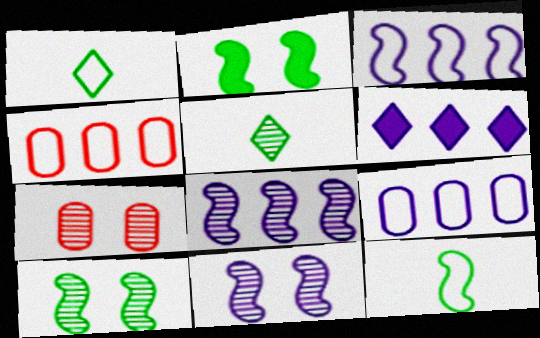[[5, 7, 8], 
[6, 7, 12], 
[6, 8, 9]]